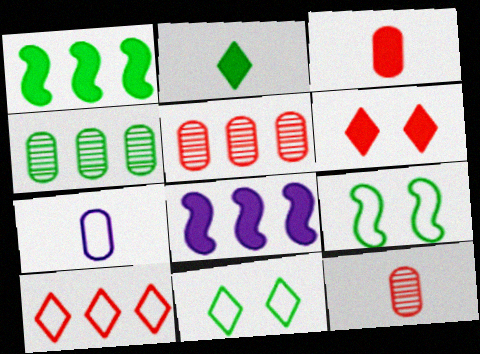[[2, 4, 9], 
[4, 8, 10], 
[7, 9, 10], 
[8, 11, 12]]